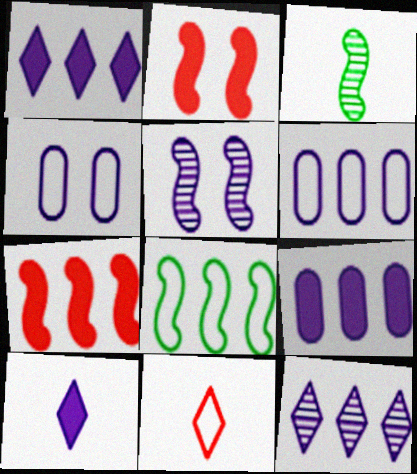[[4, 8, 11], 
[5, 6, 10]]